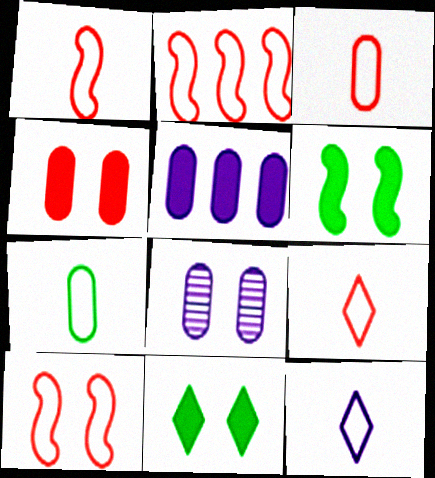[[1, 2, 10], 
[1, 3, 9], 
[1, 7, 12], 
[8, 10, 11]]